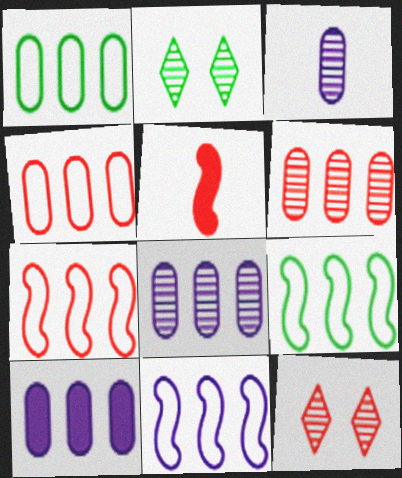[[1, 6, 10], 
[4, 5, 12], 
[7, 9, 11]]